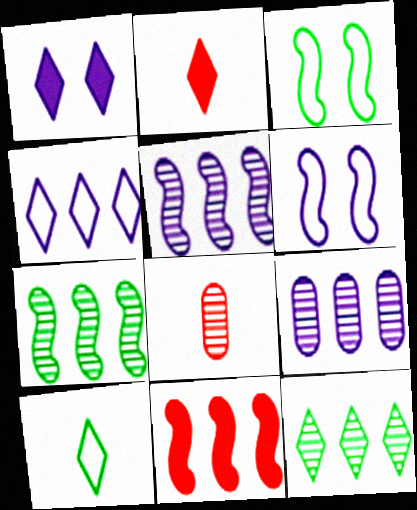[[2, 3, 9]]